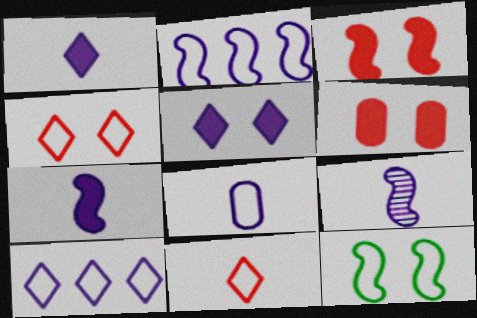[[1, 8, 9]]